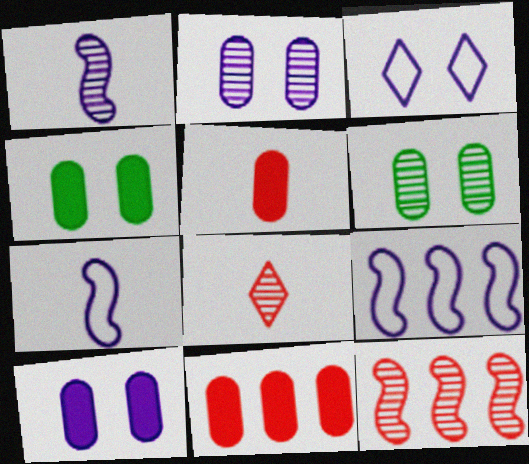[[4, 8, 9]]